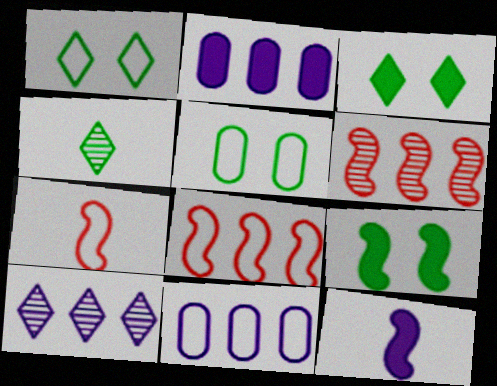[[1, 7, 11]]